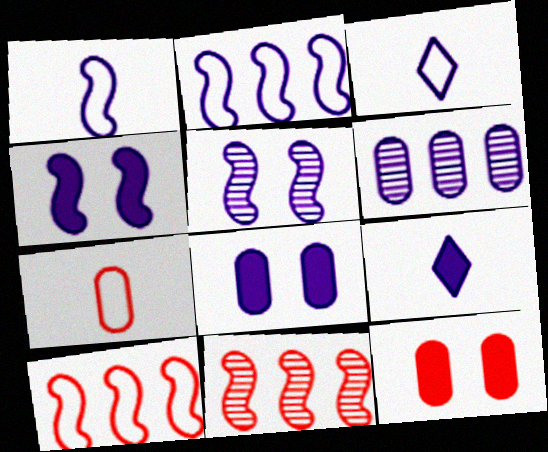[[3, 4, 6]]